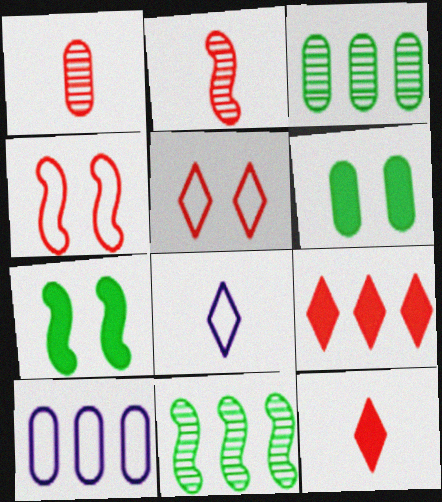[[1, 4, 9], 
[1, 6, 10], 
[9, 10, 11]]